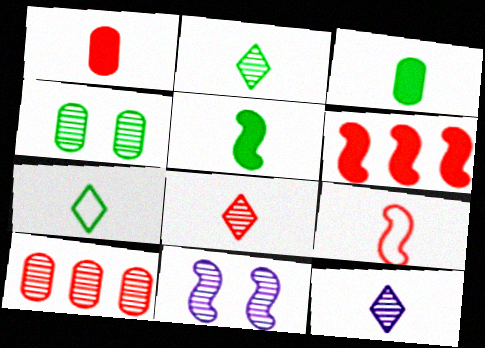[[1, 8, 9], 
[2, 8, 12], 
[2, 10, 11], 
[3, 9, 12]]